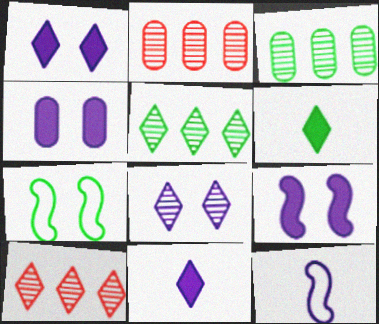[[1, 4, 9], 
[2, 7, 11], 
[3, 6, 7]]